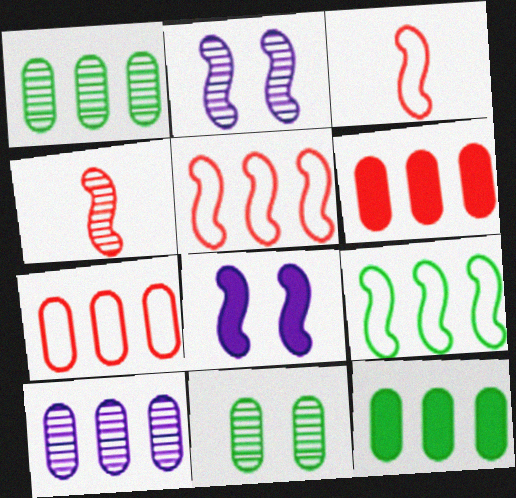[[4, 8, 9], 
[7, 10, 12]]